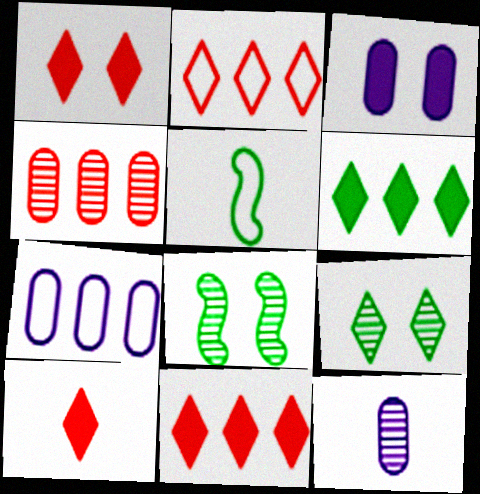[[1, 10, 11], 
[3, 7, 12], 
[5, 10, 12], 
[7, 8, 10]]